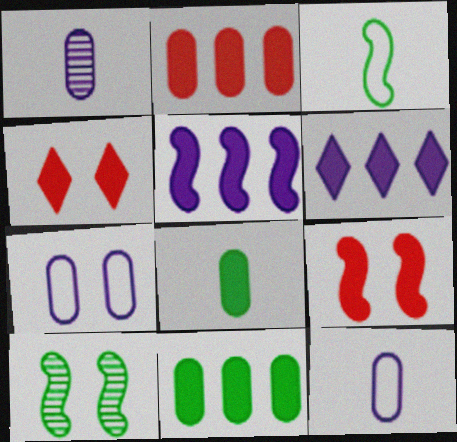[[4, 5, 8], 
[4, 7, 10], 
[6, 8, 9]]